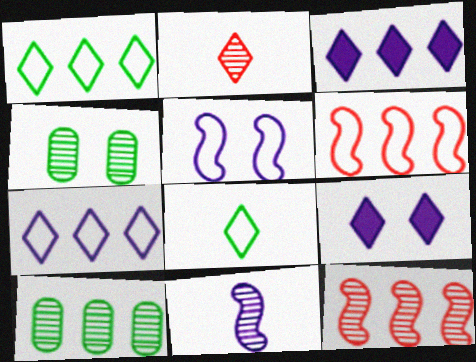[[1, 2, 9], 
[3, 6, 10]]